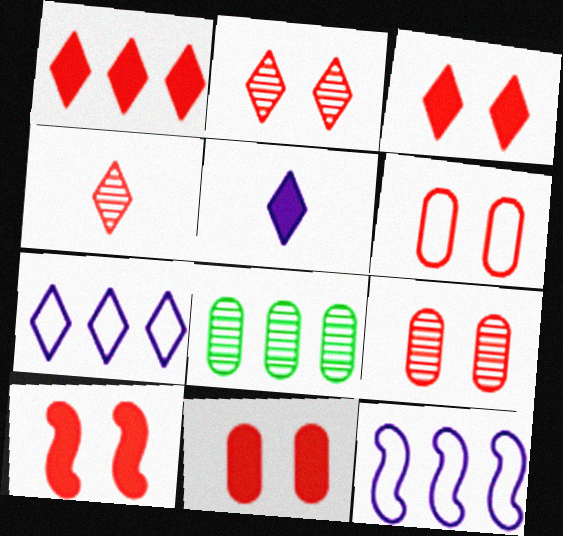[[1, 8, 12], 
[2, 6, 10], 
[3, 10, 11], 
[6, 9, 11]]